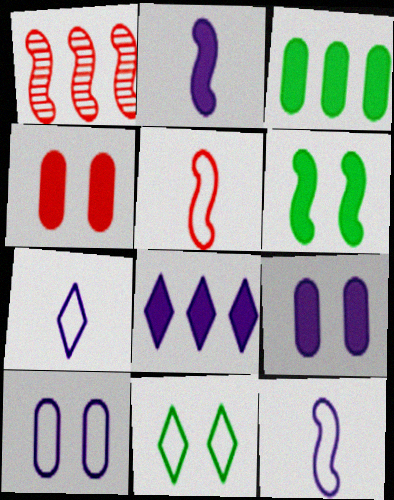[[1, 6, 12], 
[2, 8, 9]]